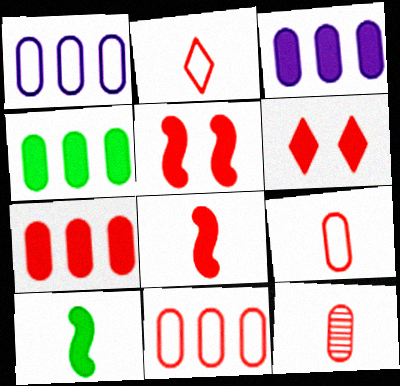[[2, 8, 12], 
[3, 4, 7], 
[3, 6, 10], 
[6, 7, 8]]